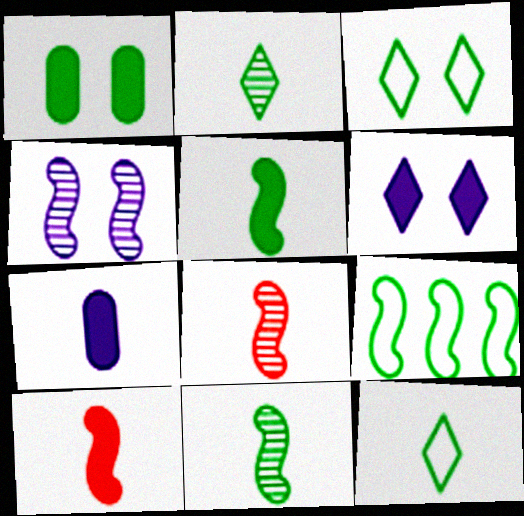[[1, 2, 9], 
[4, 9, 10], 
[7, 8, 12]]